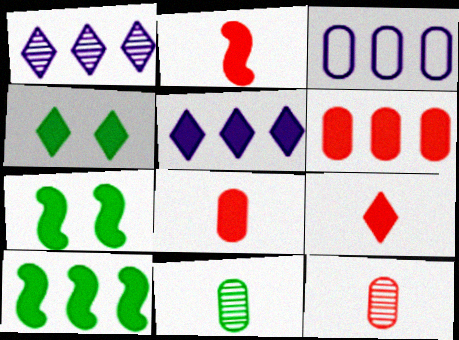[[2, 8, 9], 
[4, 5, 9], 
[5, 6, 10], 
[5, 7, 8]]